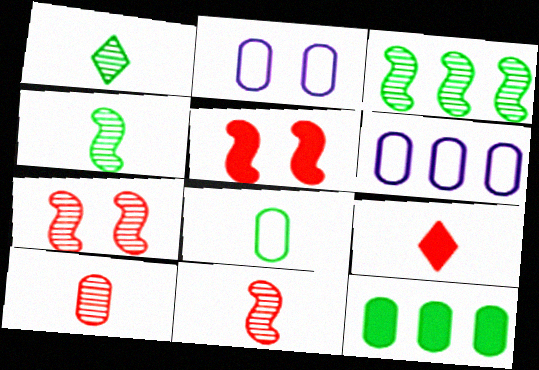[[1, 5, 6], 
[2, 3, 9], 
[2, 10, 12]]